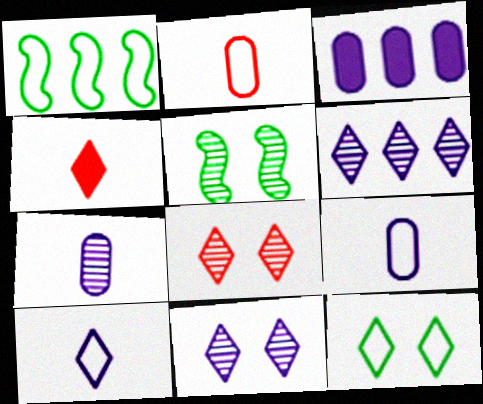[[4, 6, 12]]